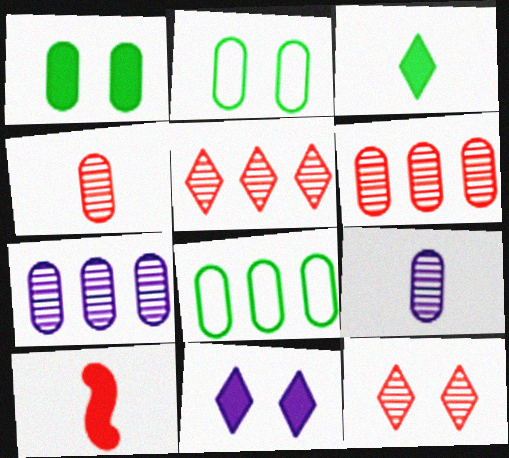[]